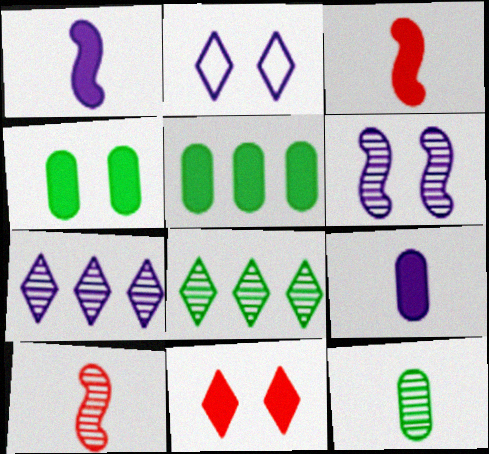[[1, 5, 11], 
[2, 5, 10]]